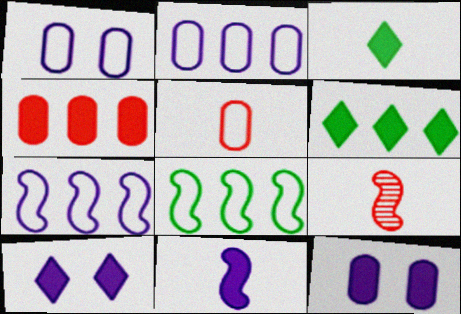[[1, 6, 9]]